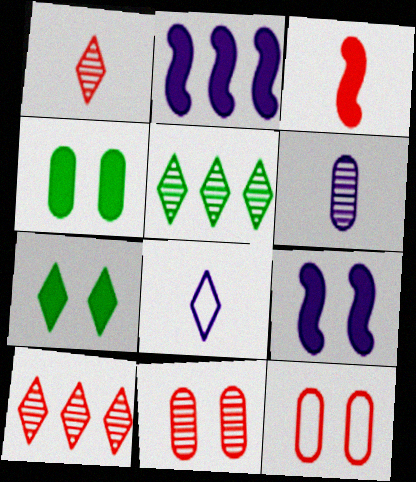[[3, 10, 12], 
[7, 8, 10]]